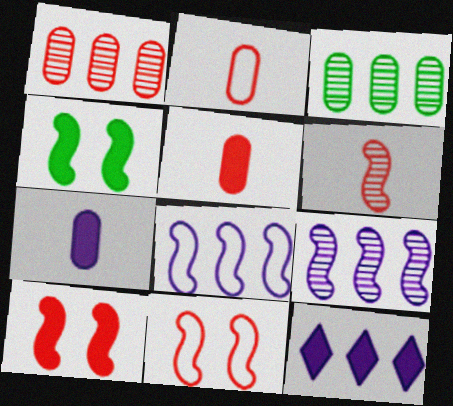[[4, 5, 12], 
[4, 6, 8]]